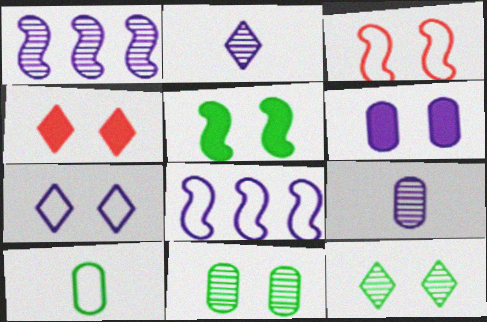[[1, 4, 10], 
[2, 6, 8], 
[3, 6, 12], 
[4, 5, 6], 
[4, 7, 12]]